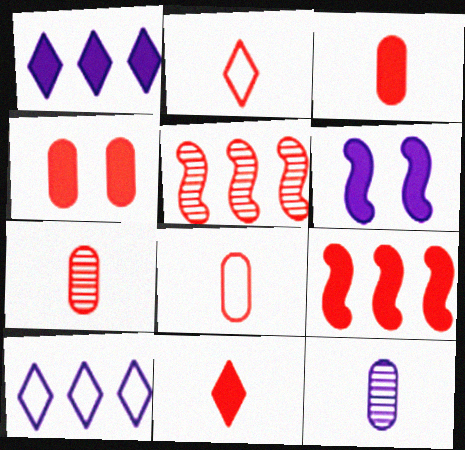[[2, 4, 5], 
[3, 7, 8], 
[4, 9, 11], 
[6, 10, 12]]